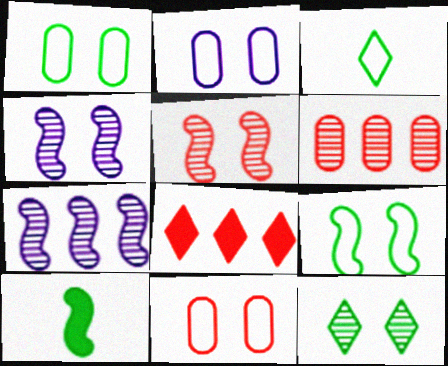[[1, 2, 11]]